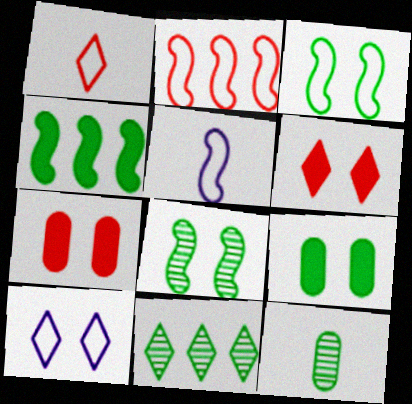[[2, 3, 5], 
[5, 7, 11], 
[7, 8, 10], 
[8, 11, 12]]